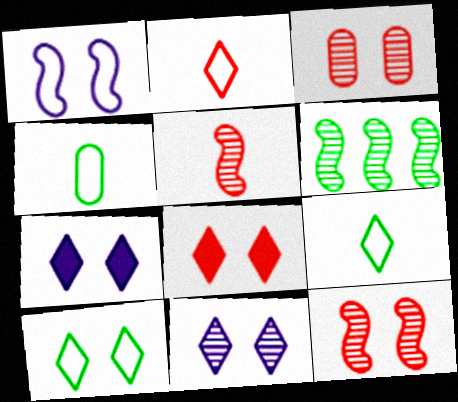[[8, 10, 11]]